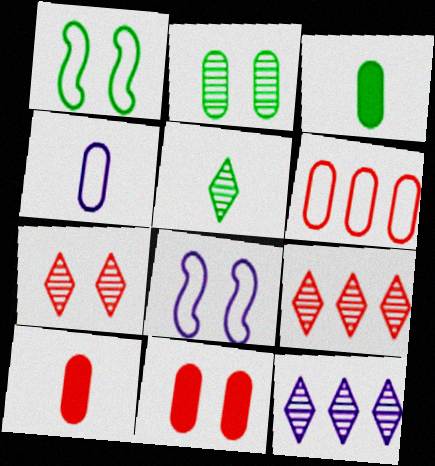[[1, 10, 12], 
[3, 8, 9], 
[5, 7, 12]]